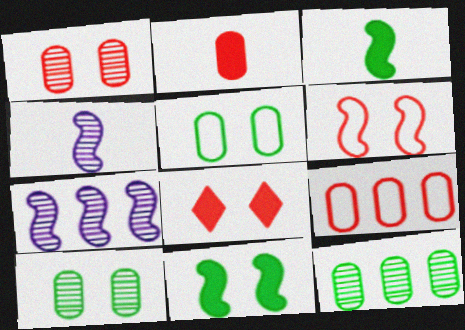[[1, 2, 9], 
[1, 6, 8], 
[3, 6, 7]]